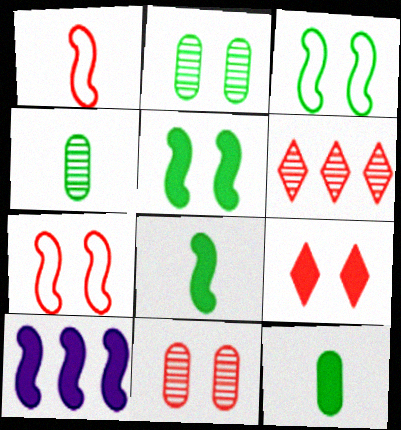[[7, 9, 11], 
[9, 10, 12]]